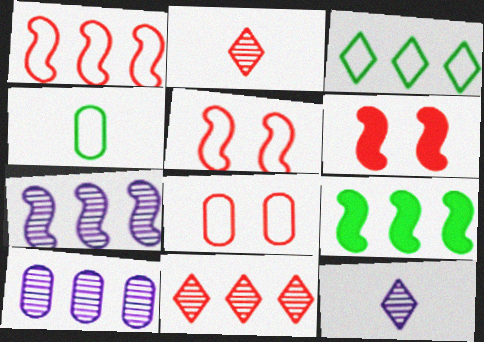[[1, 7, 9], 
[8, 9, 12]]